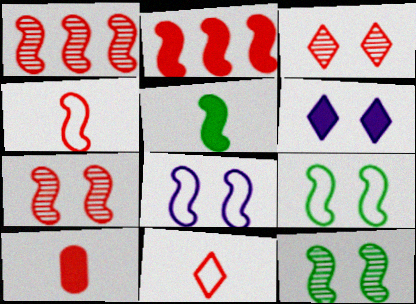[[1, 5, 8], 
[2, 4, 7]]